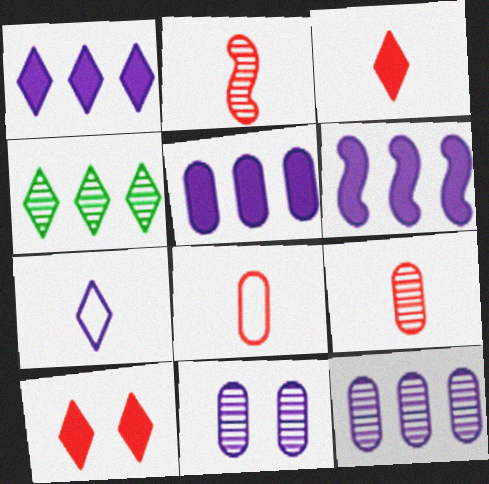[[1, 5, 6], 
[2, 3, 8], 
[2, 4, 11], 
[4, 7, 10], 
[6, 7, 11]]